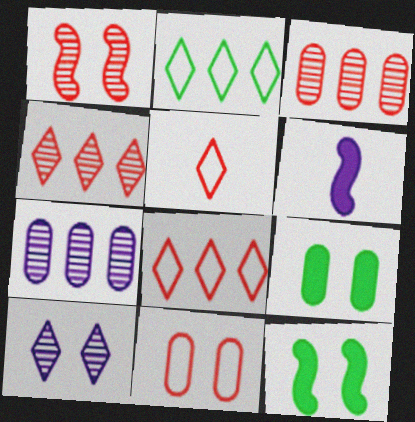[[5, 7, 12], 
[10, 11, 12]]